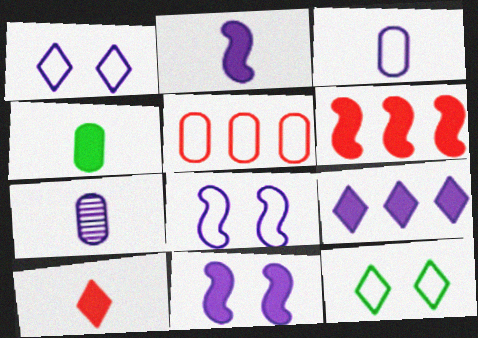[[2, 4, 10], 
[6, 7, 12], 
[7, 8, 9]]